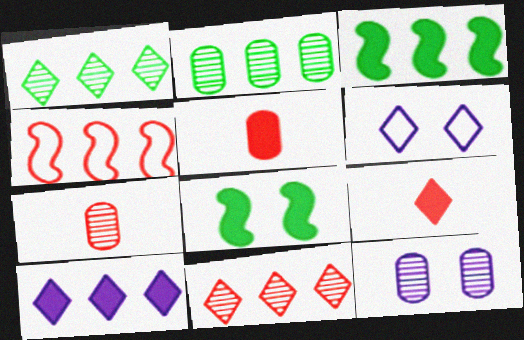[[1, 6, 9], 
[2, 4, 10], 
[2, 7, 12], 
[3, 6, 7], 
[5, 8, 10]]